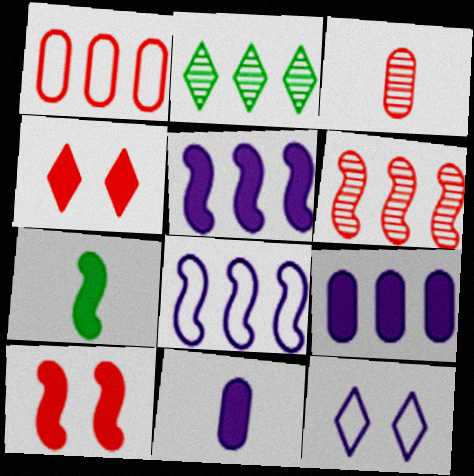[[1, 2, 5], 
[4, 7, 9], 
[5, 7, 10]]